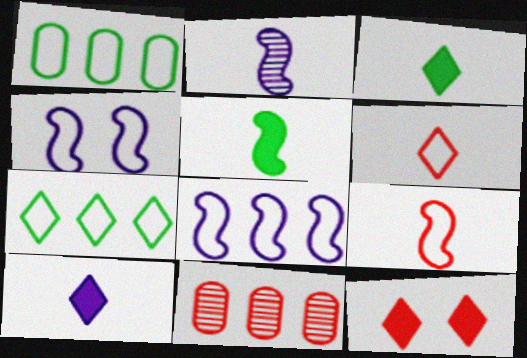[[1, 2, 12], 
[1, 4, 6], 
[2, 5, 9], 
[3, 4, 11], 
[9, 11, 12]]